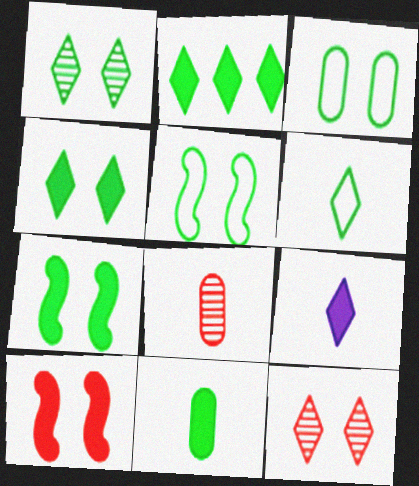[[1, 2, 6], 
[1, 3, 7], 
[2, 7, 11]]